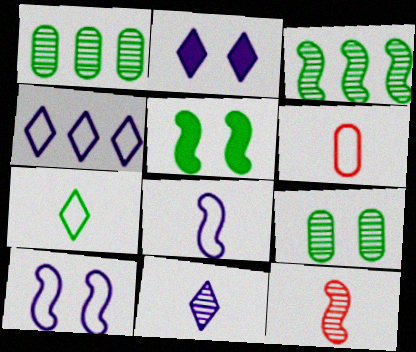[[1, 5, 7], 
[2, 3, 6], 
[2, 4, 11], 
[6, 7, 8]]